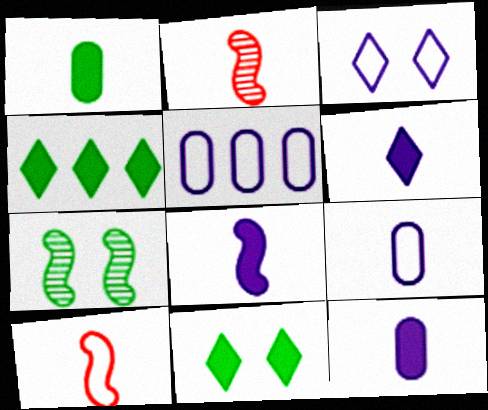[[2, 5, 11], 
[6, 8, 12]]